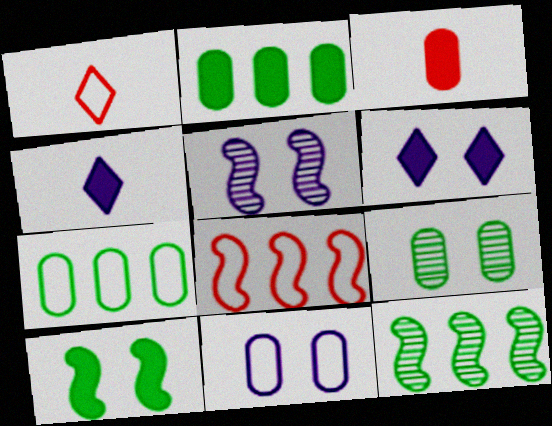[[1, 2, 5], 
[4, 8, 9], 
[5, 6, 11]]